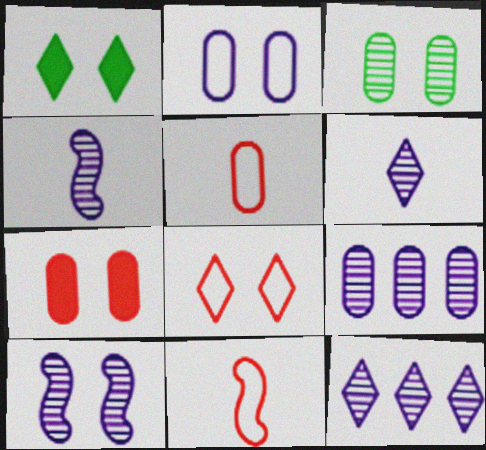[[1, 9, 11], 
[2, 3, 7], 
[6, 9, 10]]